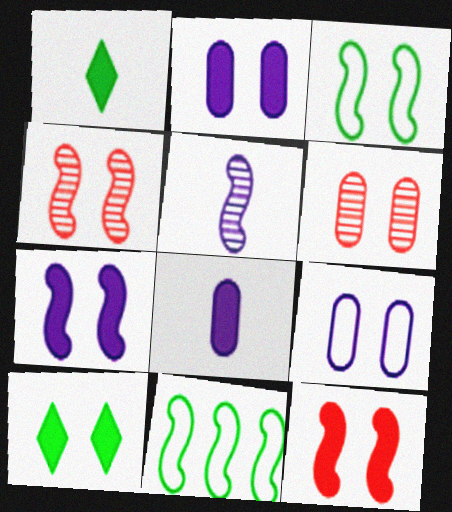[[2, 10, 12], 
[3, 4, 7], 
[4, 9, 10], 
[5, 11, 12]]